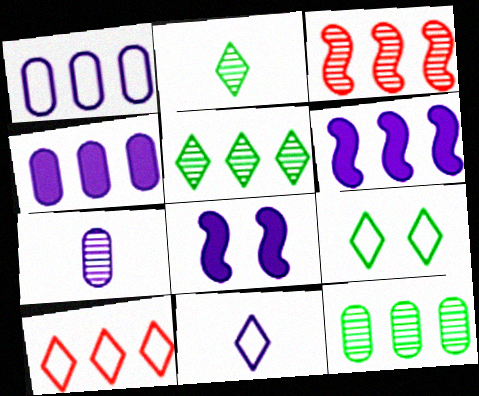[[6, 10, 12], 
[9, 10, 11]]